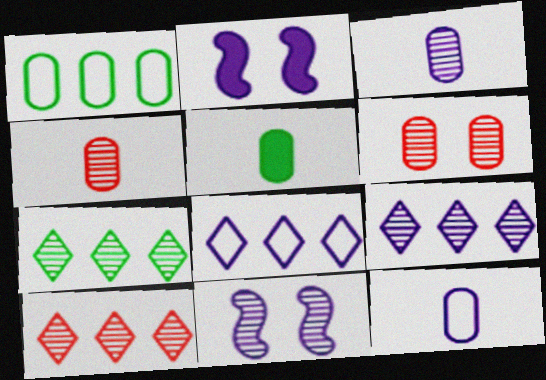[[2, 3, 8], 
[2, 9, 12], 
[3, 9, 11], 
[4, 5, 12], 
[4, 7, 11], 
[7, 9, 10]]